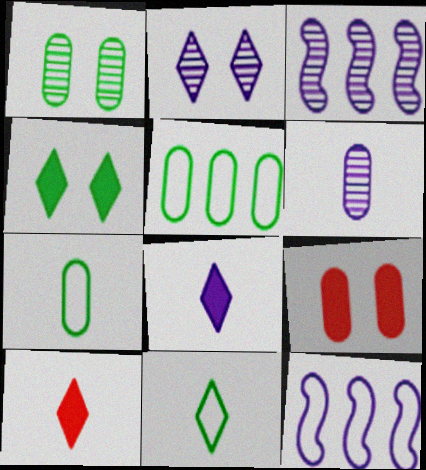[[1, 10, 12], 
[2, 3, 6], 
[3, 9, 11], 
[5, 6, 9]]